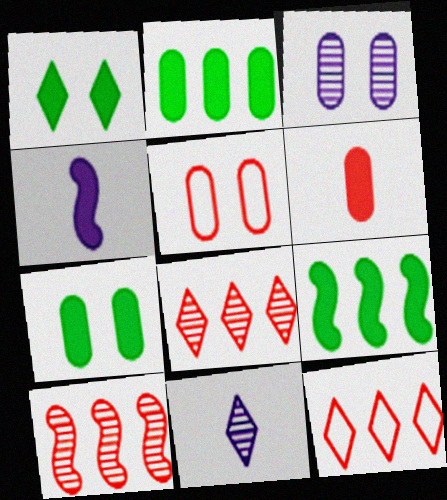[[1, 11, 12], 
[3, 5, 7], 
[5, 9, 11]]